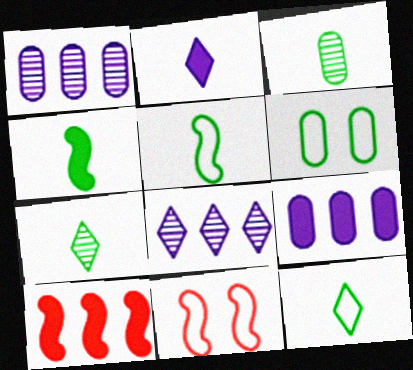[[3, 4, 12], 
[7, 9, 11]]